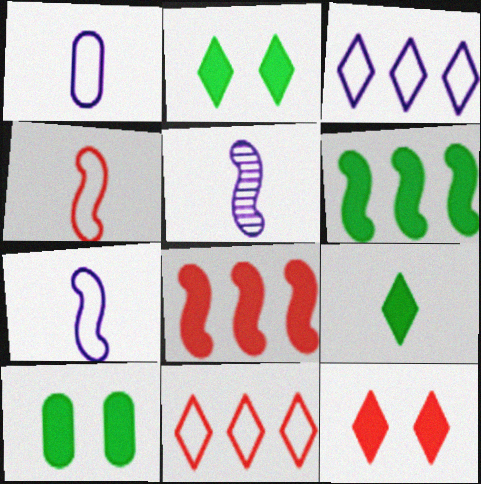[[5, 10, 11], 
[6, 9, 10]]